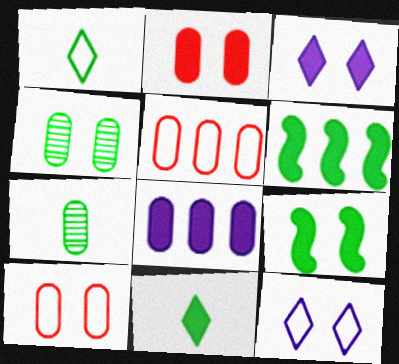[[1, 4, 6], 
[2, 3, 9], 
[7, 8, 10]]